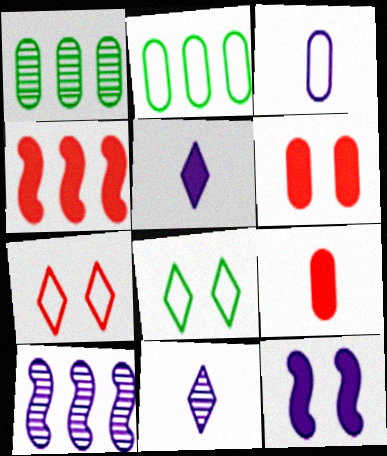[[1, 3, 6], 
[8, 9, 10]]